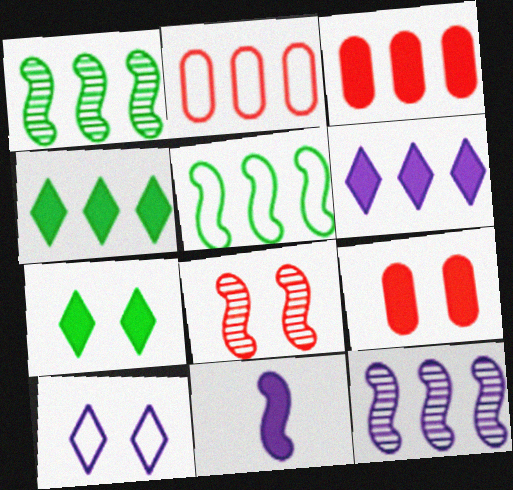[[1, 2, 6], 
[2, 4, 12], 
[3, 7, 11], 
[4, 9, 11], 
[5, 8, 11]]